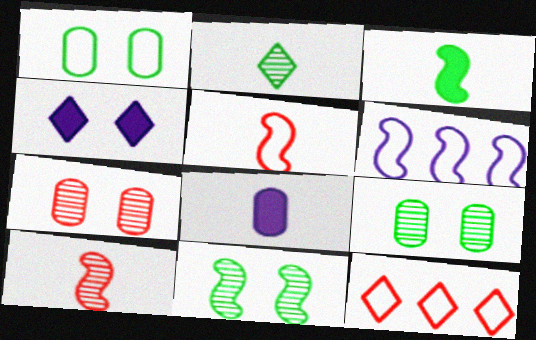[[2, 4, 12], 
[2, 5, 8], 
[8, 11, 12]]